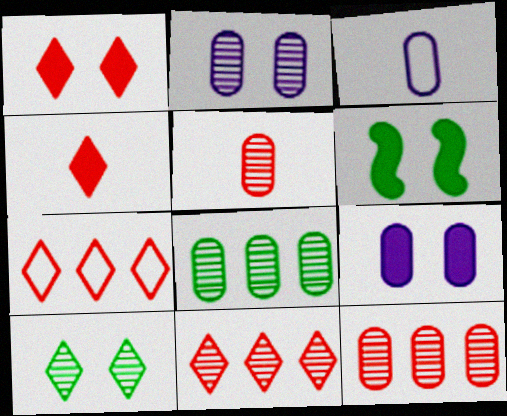[[1, 6, 9], 
[2, 5, 8], 
[3, 6, 11]]